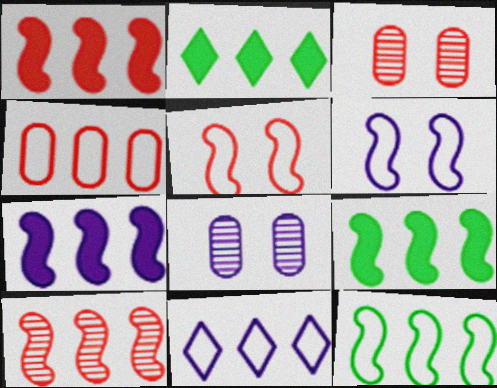[[1, 7, 9], 
[4, 11, 12], 
[7, 10, 12]]